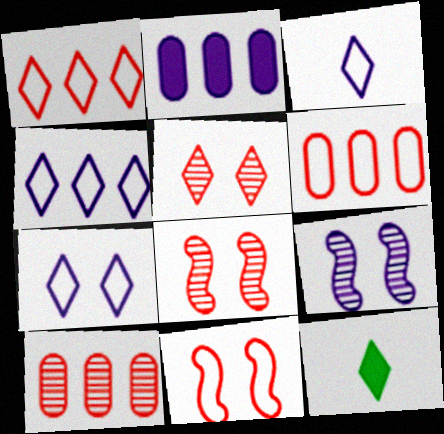[[2, 3, 9], 
[3, 4, 7], 
[4, 5, 12], 
[6, 9, 12]]